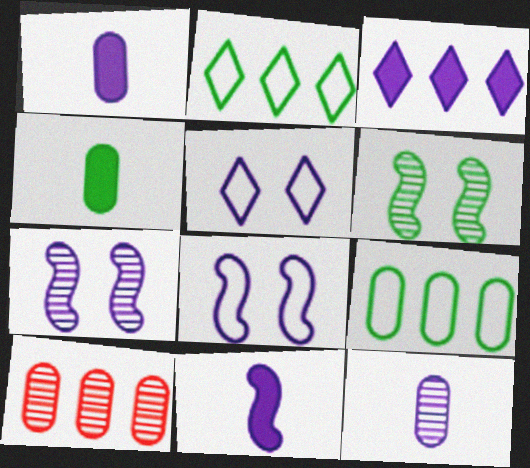[[2, 4, 6], 
[3, 8, 12]]